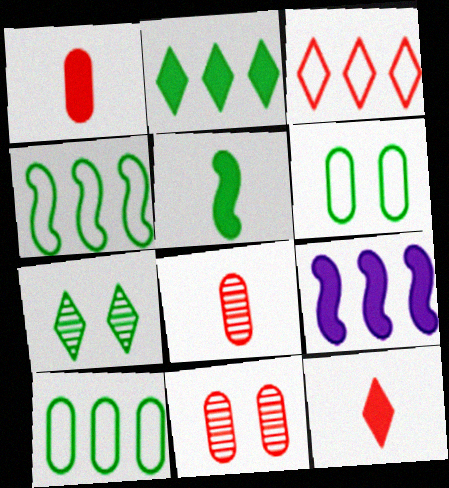[[5, 7, 10]]